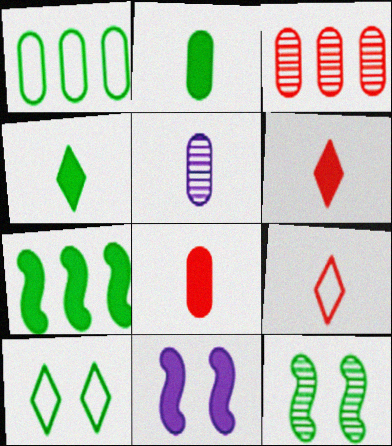[[1, 4, 12]]